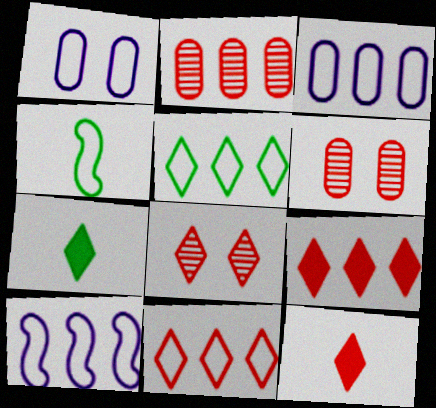[[1, 4, 11], 
[6, 7, 10], 
[8, 11, 12]]